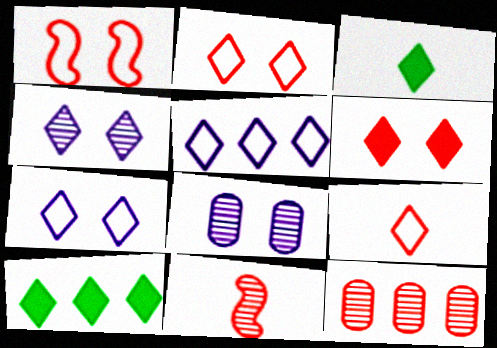[[4, 9, 10]]